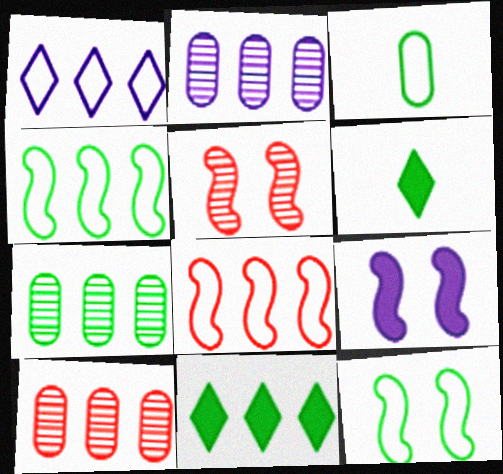[[2, 7, 10], 
[2, 8, 11], 
[4, 7, 11], 
[5, 9, 12], 
[6, 7, 12]]